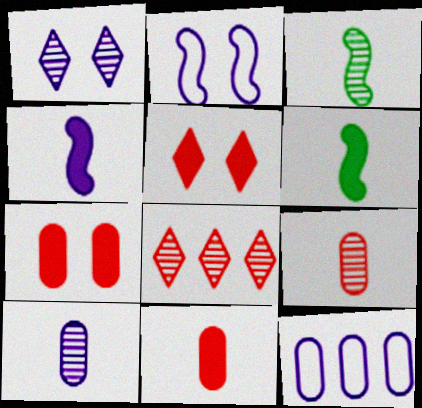[[1, 4, 12], 
[3, 5, 12]]